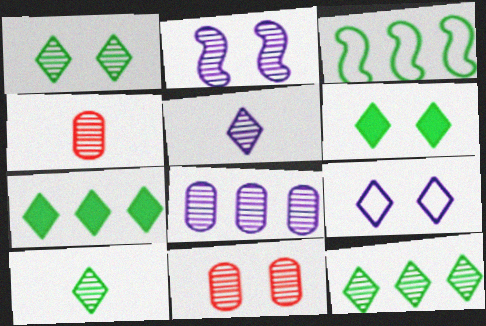[[1, 2, 11], 
[1, 10, 12], 
[2, 4, 12], 
[2, 5, 8]]